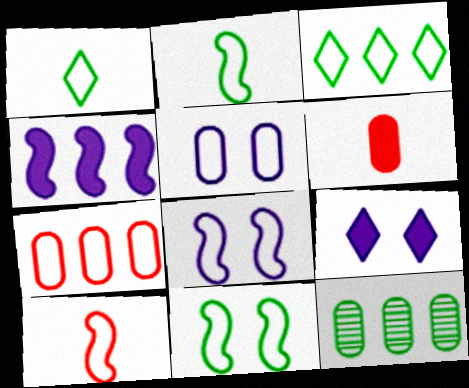[[1, 7, 8], 
[3, 5, 10], 
[5, 6, 12], 
[9, 10, 12]]